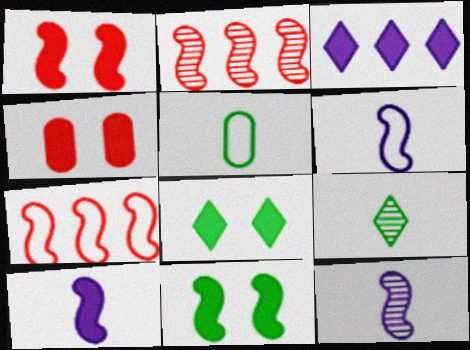[[2, 6, 11], 
[6, 10, 12], 
[7, 11, 12]]